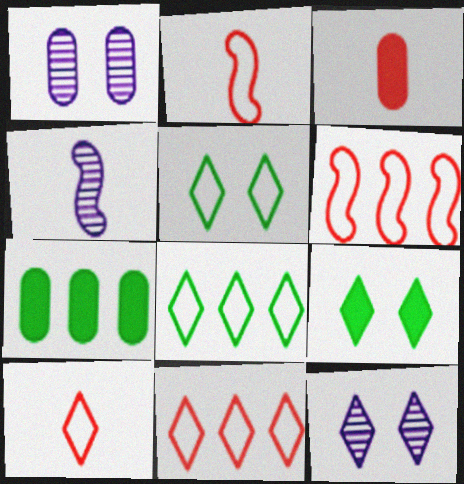[[2, 7, 12]]